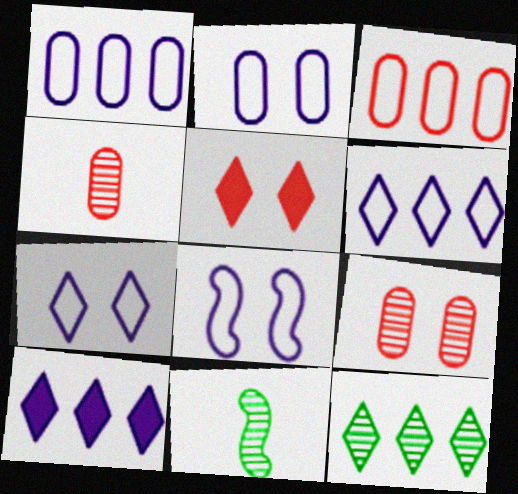[[1, 5, 11], 
[2, 7, 8]]